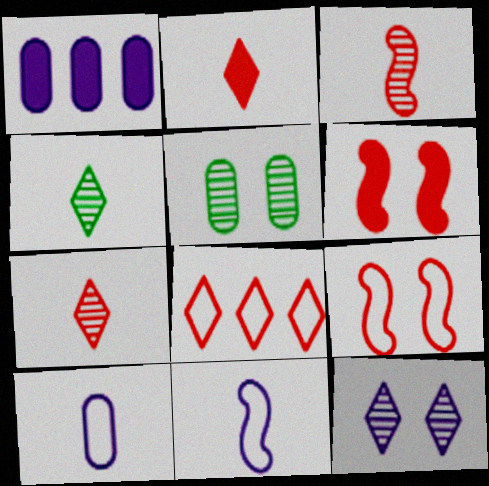[[1, 4, 9], 
[1, 11, 12]]